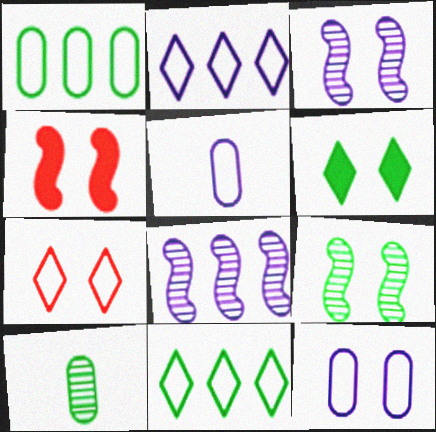[[2, 4, 10]]